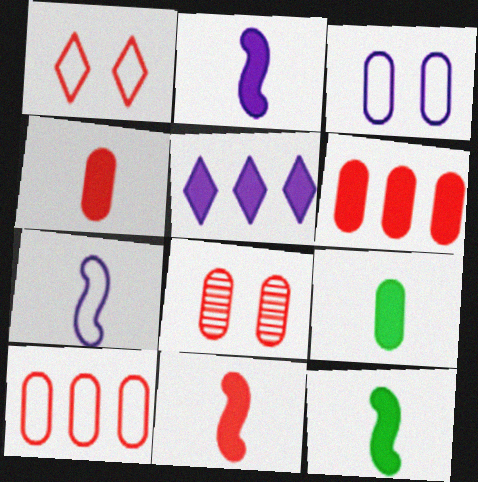[[2, 11, 12], 
[4, 8, 10]]